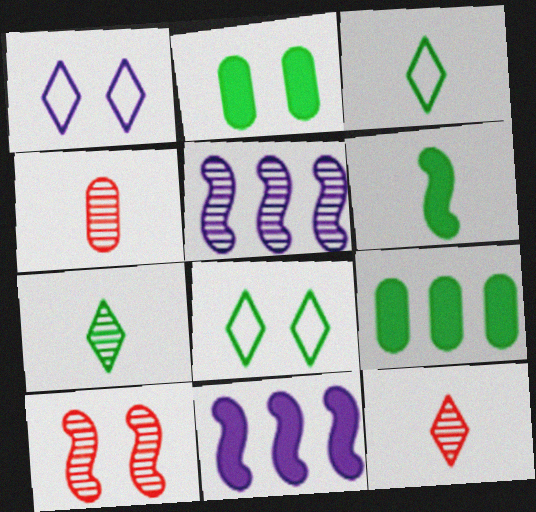[[1, 2, 10], 
[4, 8, 11]]